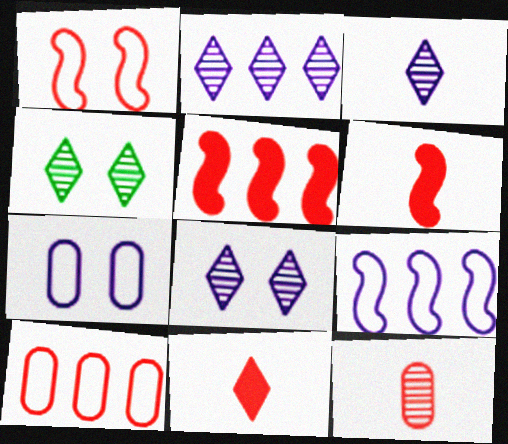[[2, 3, 8]]